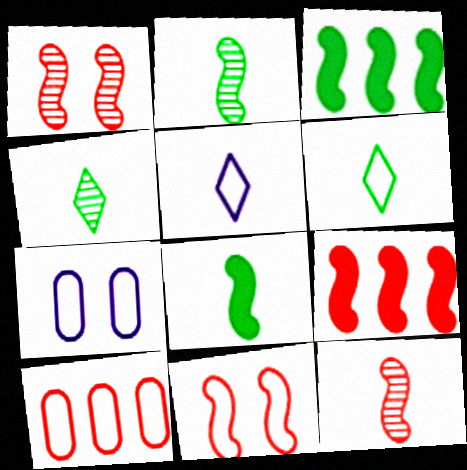[[4, 7, 9], 
[9, 11, 12]]